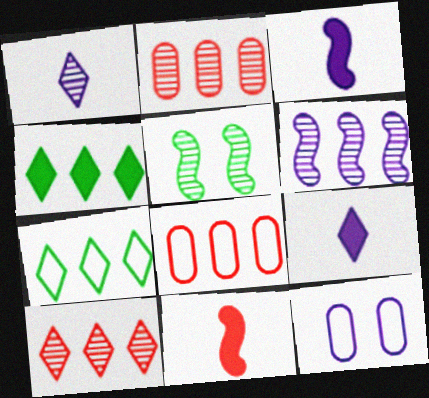[[1, 2, 5], 
[4, 6, 8], 
[5, 8, 9], 
[6, 9, 12]]